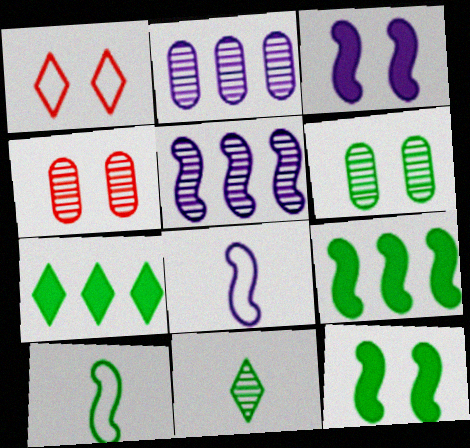[[1, 3, 6], 
[3, 5, 8], 
[4, 5, 11], 
[4, 7, 8], 
[6, 7, 10]]